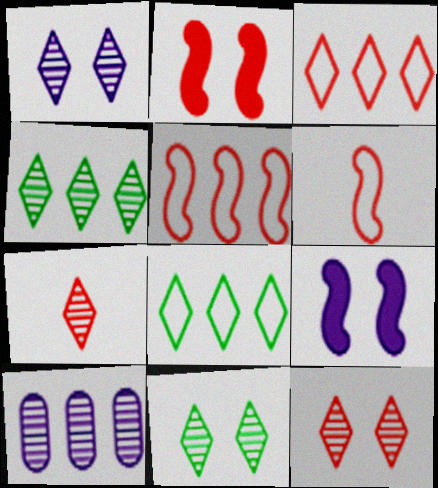[[1, 4, 7], 
[1, 11, 12]]